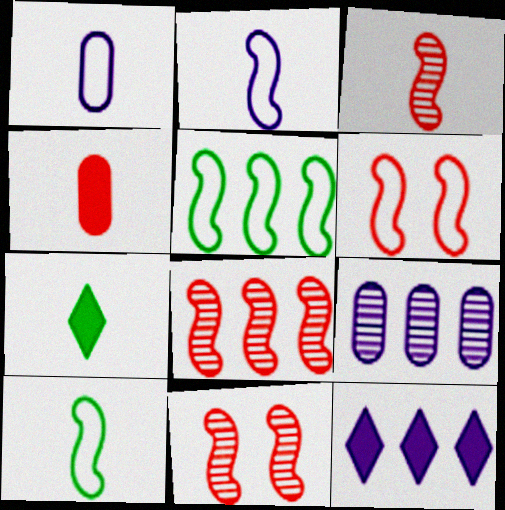[[1, 3, 7], 
[2, 5, 6], 
[3, 8, 11], 
[6, 7, 9]]